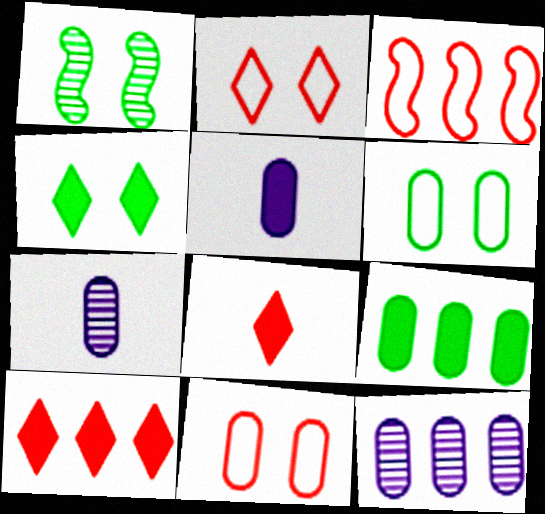[[1, 4, 6], 
[3, 4, 7], 
[7, 9, 11]]